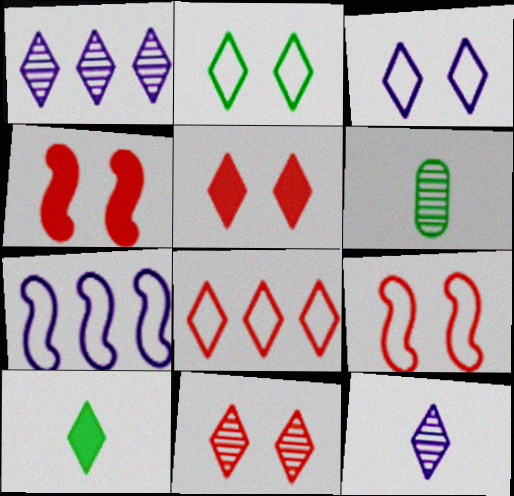[[5, 6, 7]]